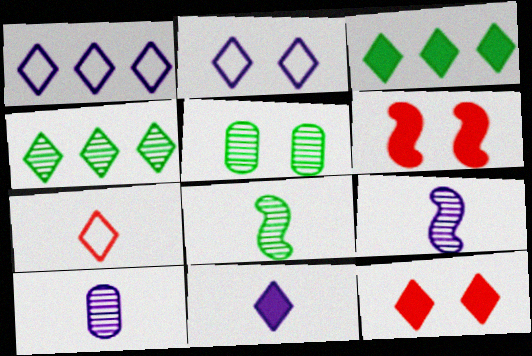[[2, 5, 6], 
[3, 11, 12], 
[4, 5, 8]]